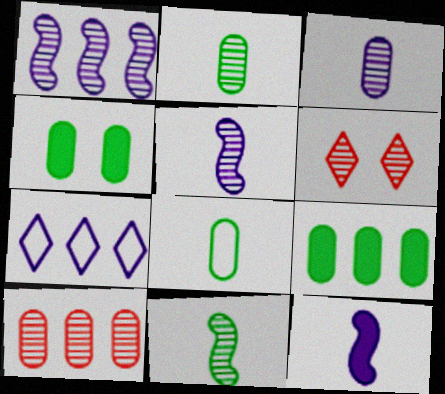[[1, 2, 6]]